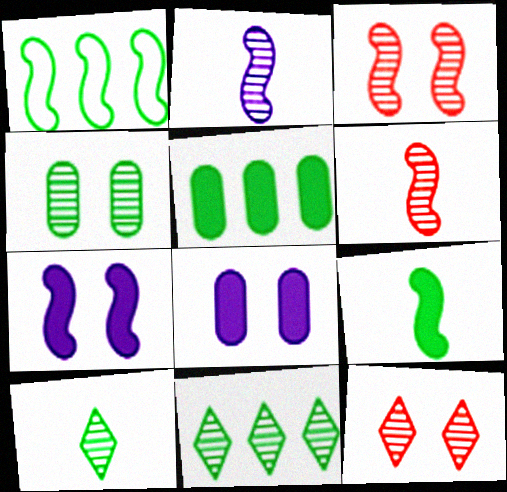[[1, 5, 11], 
[1, 6, 7]]